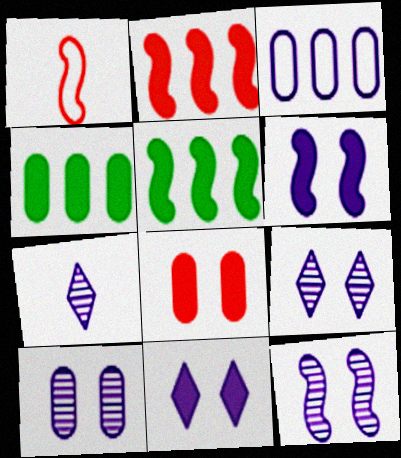[[1, 4, 9], 
[1, 5, 12], 
[3, 6, 7], 
[9, 10, 12]]